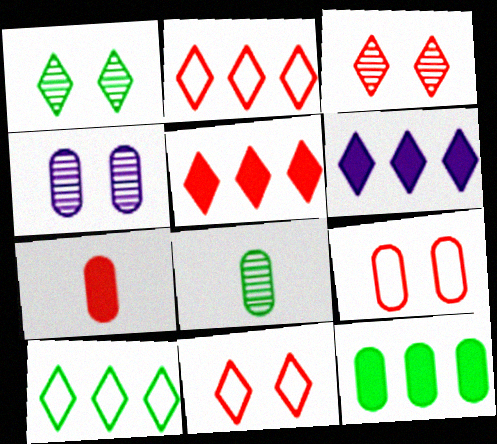[]